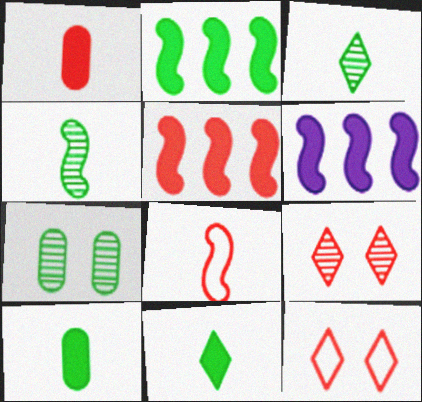[[2, 5, 6]]